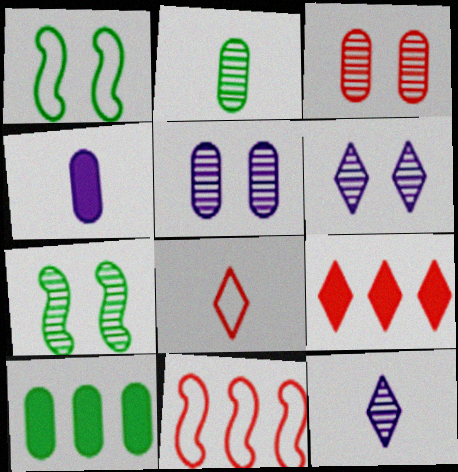[[3, 6, 7]]